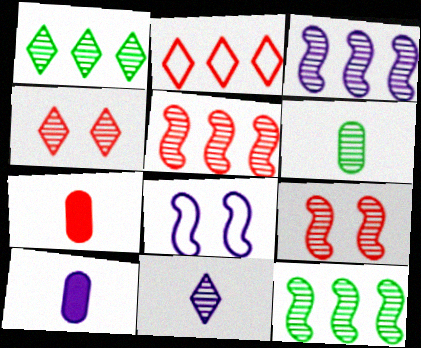[[1, 4, 11], 
[1, 7, 8], 
[2, 7, 9], 
[3, 4, 6], 
[3, 5, 12]]